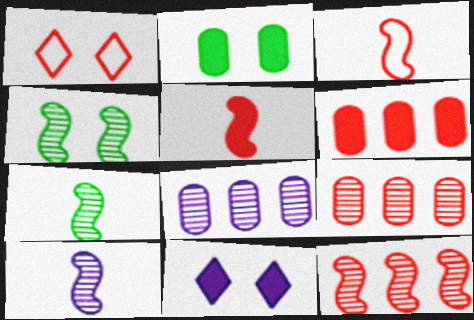[[1, 5, 9], 
[4, 10, 12]]